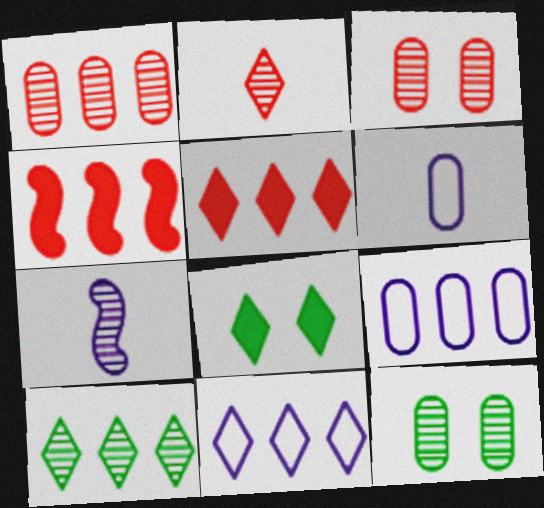[[2, 8, 11], 
[3, 7, 10], 
[4, 9, 10], 
[5, 10, 11]]